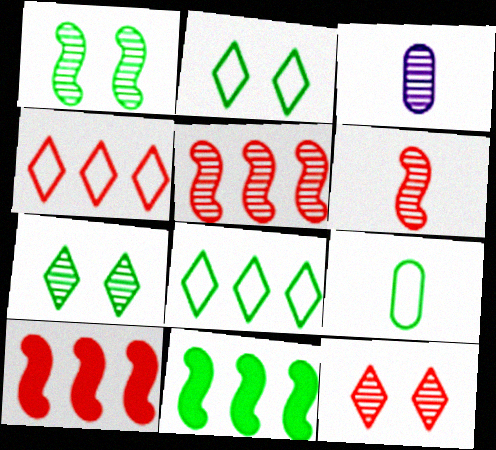[[2, 3, 10], 
[3, 5, 7], 
[7, 9, 11]]